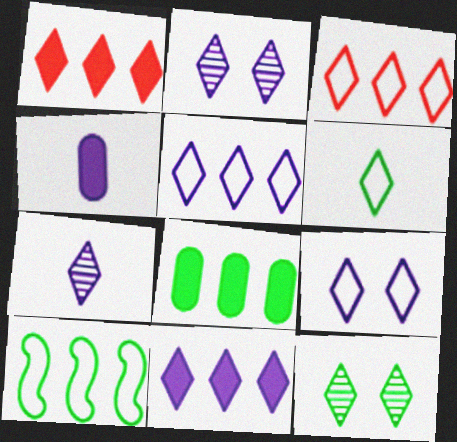[[1, 2, 6], 
[3, 6, 9], 
[7, 9, 11]]